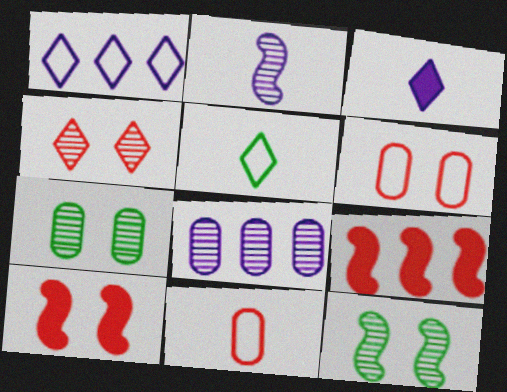[[4, 6, 10], 
[4, 9, 11], 
[5, 8, 10]]